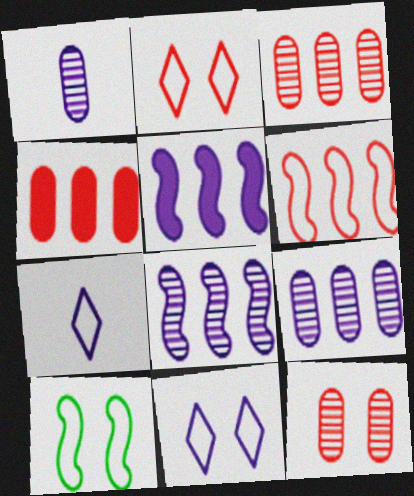[[1, 5, 11]]